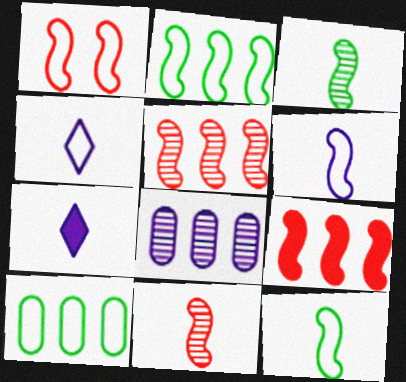[[1, 2, 6], 
[1, 4, 10], 
[1, 9, 11]]